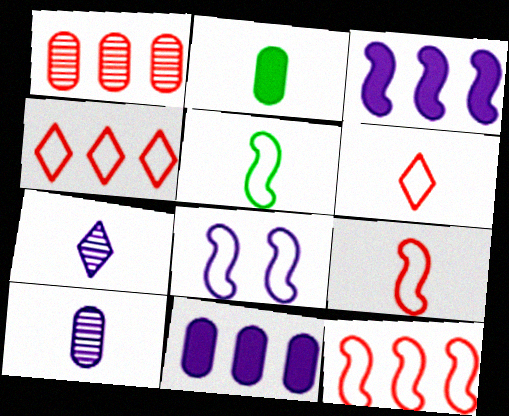[[2, 7, 9], 
[5, 8, 12], 
[7, 8, 11]]